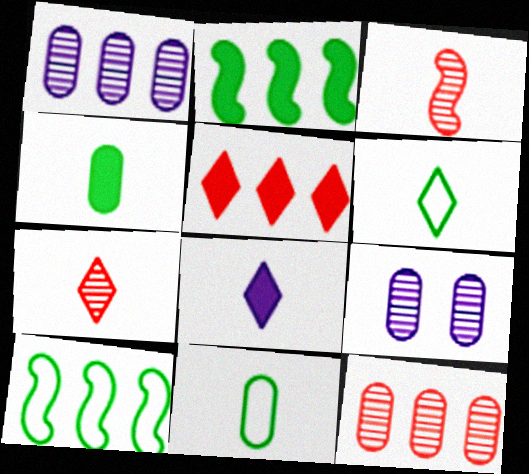[[1, 5, 10], 
[3, 8, 11], 
[6, 7, 8]]